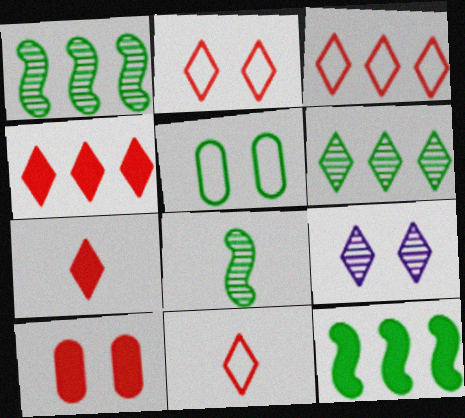[[2, 3, 11]]